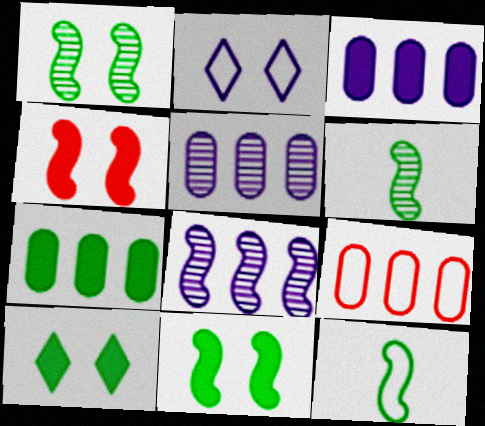[[2, 9, 12], 
[4, 8, 12], 
[5, 7, 9]]